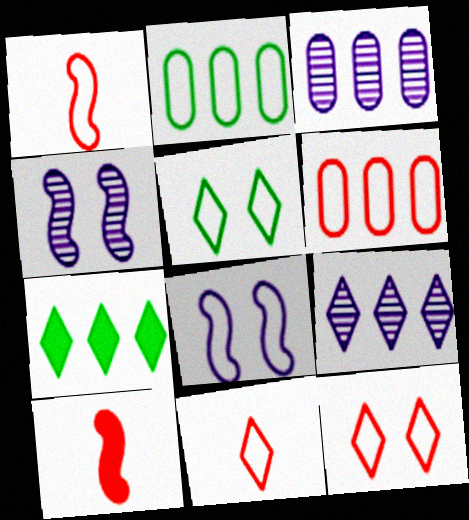[[1, 6, 12], 
[2, 8, 11], 
[3, 5, 10]]